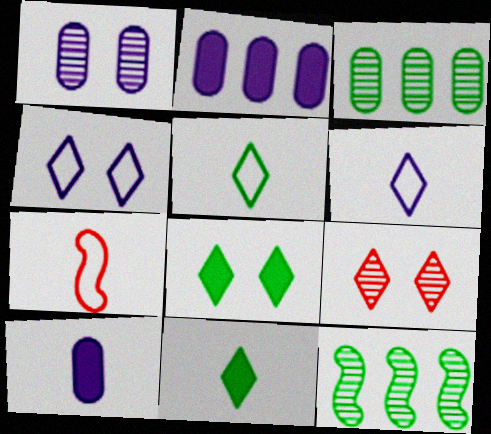[[4, 8, 9]]